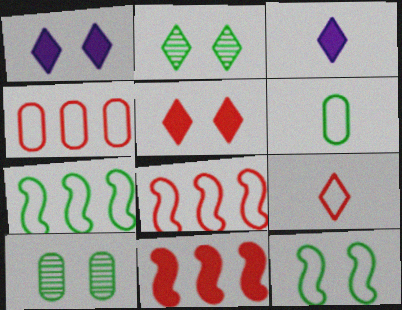[[3, 8, 10]]